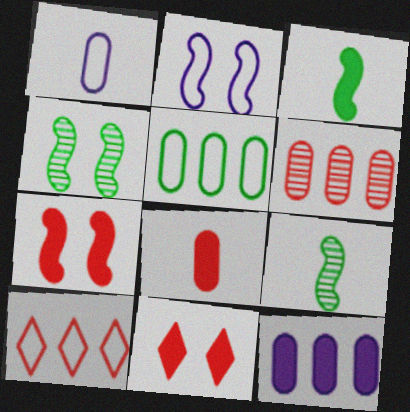[[2, 4, 7], 
[3, 11, 12], 
[5, 6, 12]]